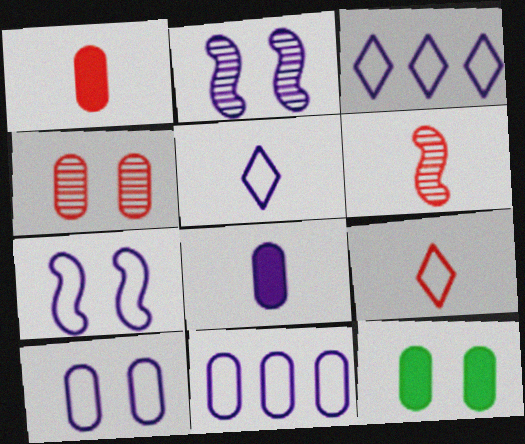[[1, 6, 9], 
[2, 3, 8], 
[3, 6, 12], 
[4, 10, 12], 
[5, 7, 11]]